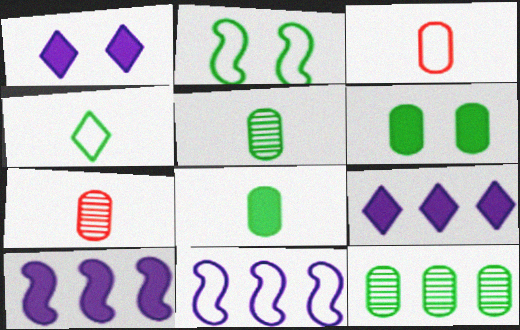[[2, 7, 9]]